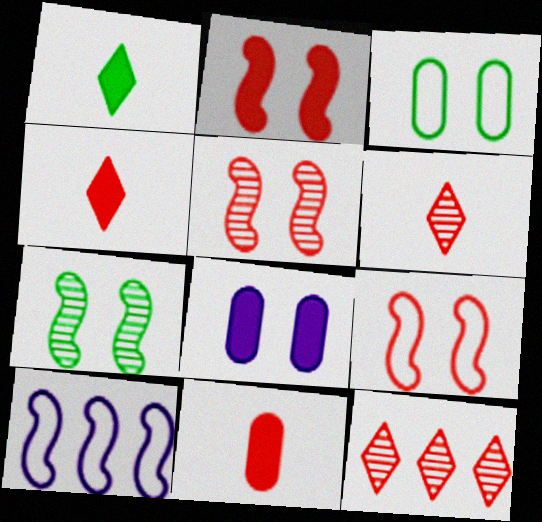[[2, 5, 9], 
[9, 11, 12]]